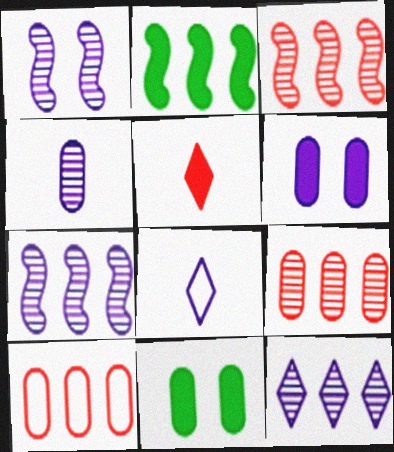[[1, 4, 12], 
[2, 5, 6], 
[2, 10, 12], 
[3, 8, 11], 
[4, 10, 11], 
[6, 7, 8]]